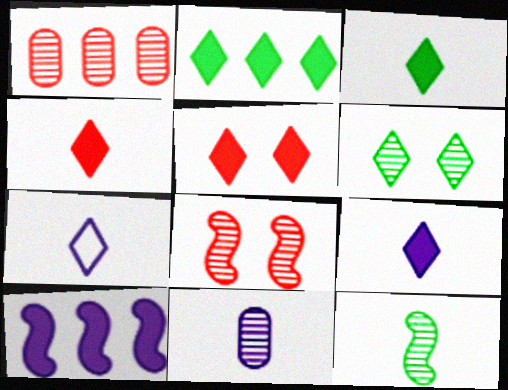[[2, 5, 9], 
[3, 4, 9]]